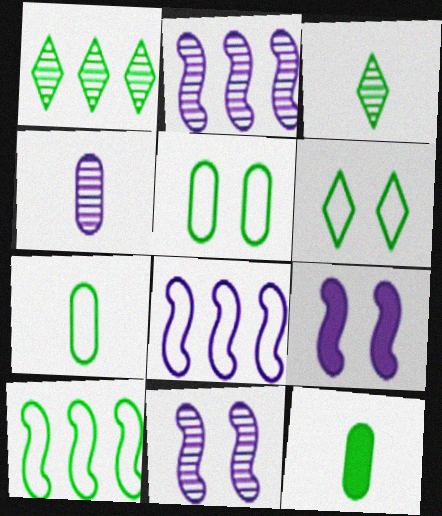[[6, 7, 10]]